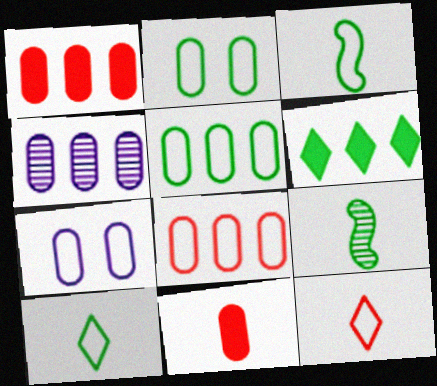[[1, 4, 5], 
[2, 4, 11], 
[2, 6, 9]]